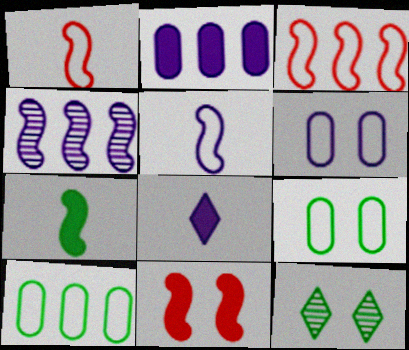[[1, 2, 12], 
[4, 6, 8], 
[6, 11, 12], 
[7, 10, 12]]